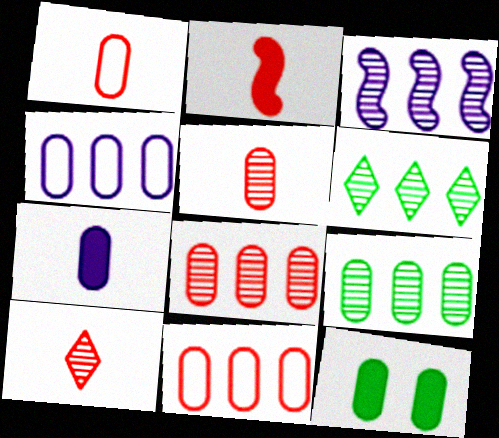[[1, 2, 10], 
[3, 6, 8], 
[4, 5, 12]]